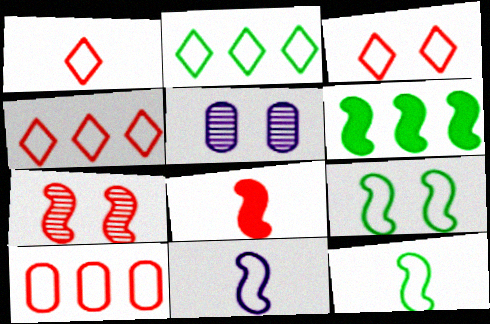[[1, 3, 4], 
[1, 5, 6], 
[2, 5, 8], 
[6, 7, 11]]